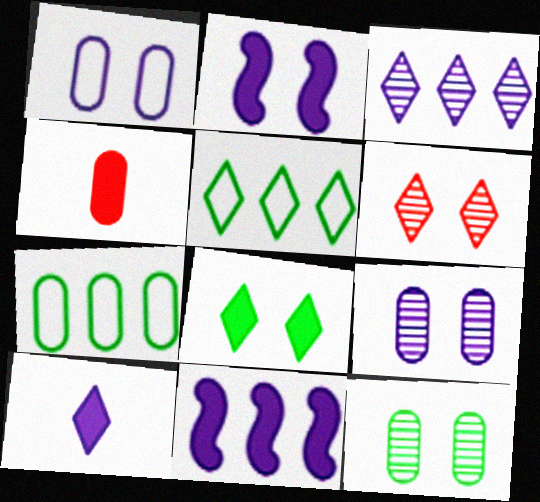[[4, 7, 9], 
[4, 8, 11], 
[5, 6, 10]]